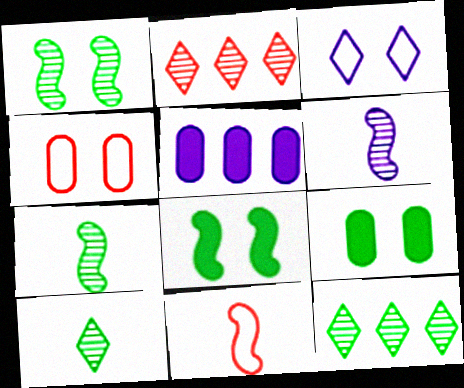[[3, 5, 6]]